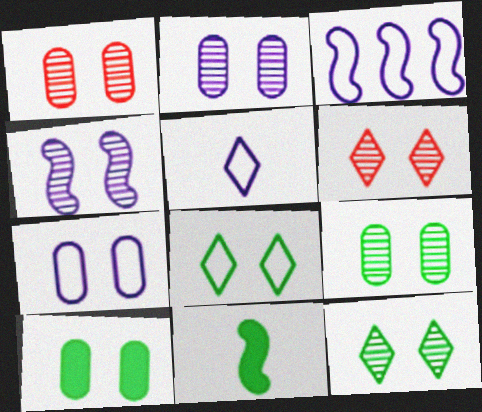[[1, 2, 9], 
[1, 4, 12], 
[1, 7, 10], 
[3, 5, 7], 
[4, 6, 9]]